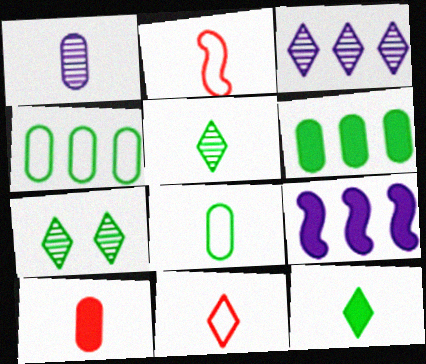[[1, 2, 12], 
[1, 8, 10]]